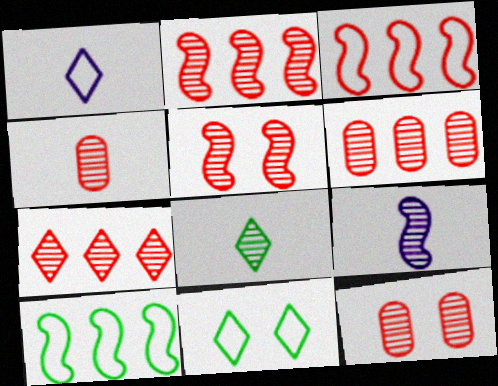[[2, 6, 7], 
[4, 5, 7], 
[4, 6, 12], 
[4, 8, 9]]